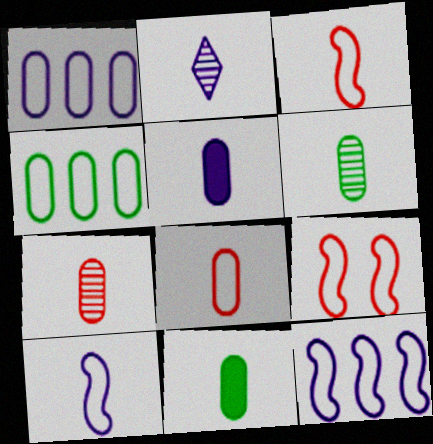[[2, 3, 11], 
[2, 5, 10], 
[5, 6, 8]]